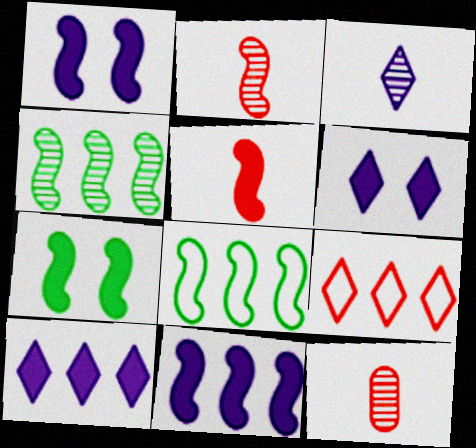[[1, 2, 8], 
[5, 7, 11], 
[6, 8, 12]]